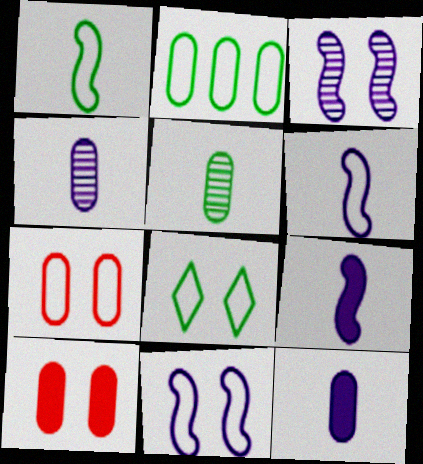[[1, 2, 8], 
[2, 4, 10], 
[3, 8, 10], 
[7, 8, 11]]